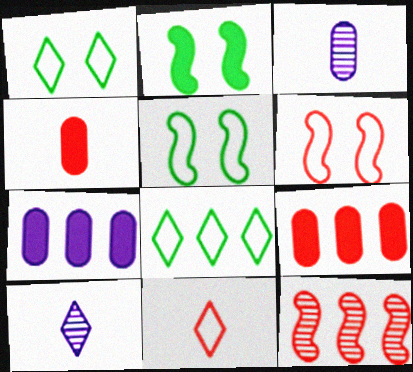[[5, 9, 10], 
[7, 8, 12]]